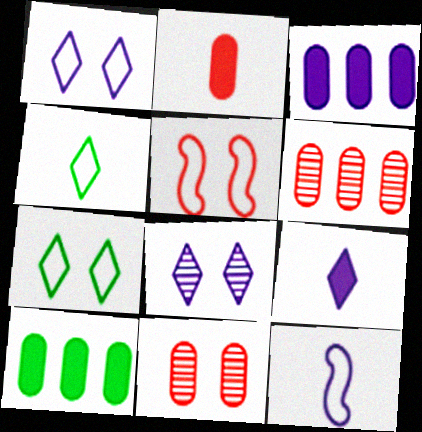[[3, 8, 12]]